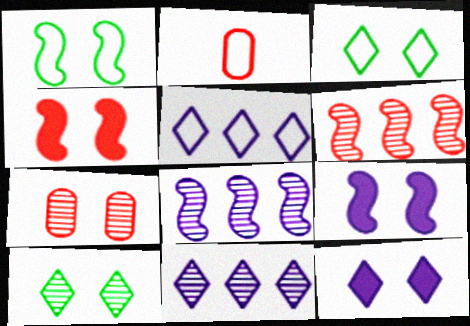[[1, 2, 5], 
[1, 7, 12], 
[3, 7, 9]]